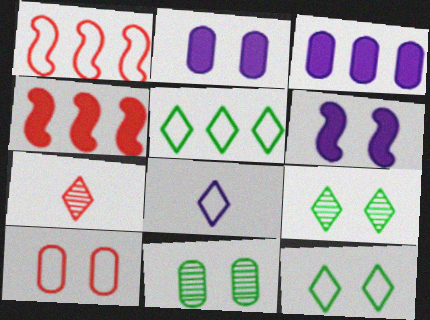[[2, 10, 11], 
[4, 7, 10], 
[4, 8, 11], 
[6, 9, 10]]